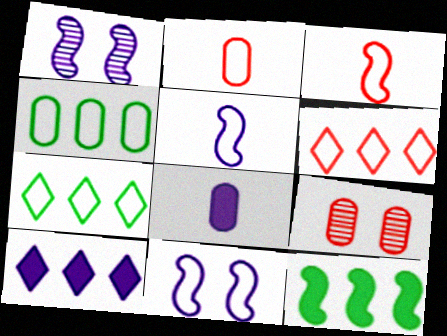[[1, 3, 12], 
[2, 7, 11], 
[4, 8, 9]]